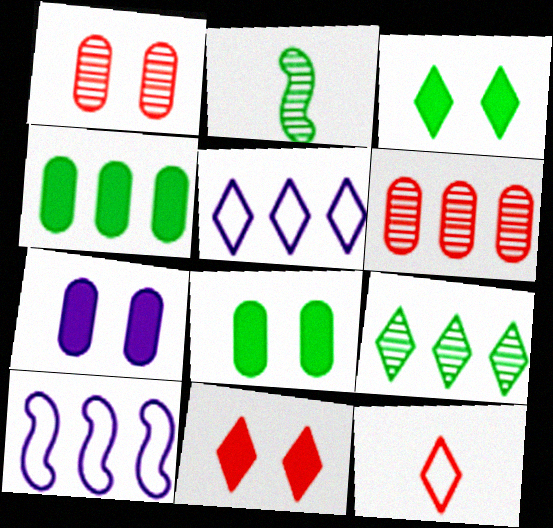[]